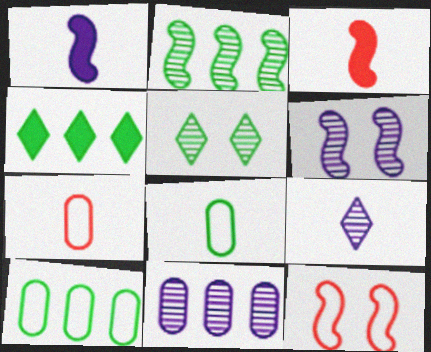[[1, 2, 12], 
[2, 4, 10], 
[3, 8, 9], 
[4, 6, 7], 
[6, 9, 11]]